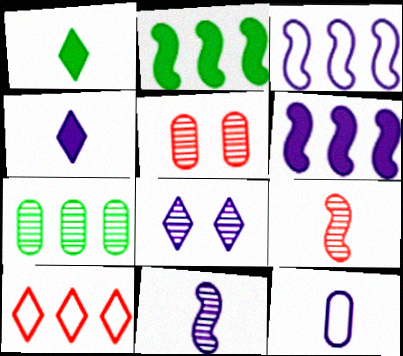[[1, 3, 5], 
[1, 8, 10], 
[1, 9, 12], 
[4, 11, 12], 
[6, 7, 10], 
[6, 8, 12], 
[7, 8, 9]]